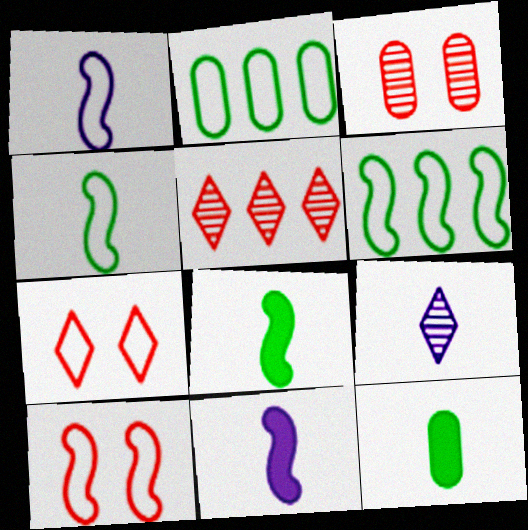[[1, 2, 7], 
[1, 6, 10]]